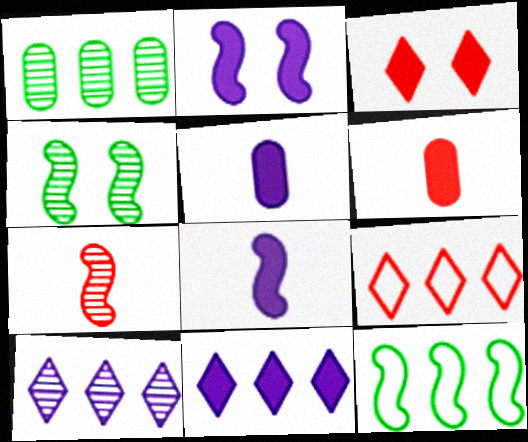[[2, 5, 11], 
[2, 7, 12], 
[4, 5, 9]]